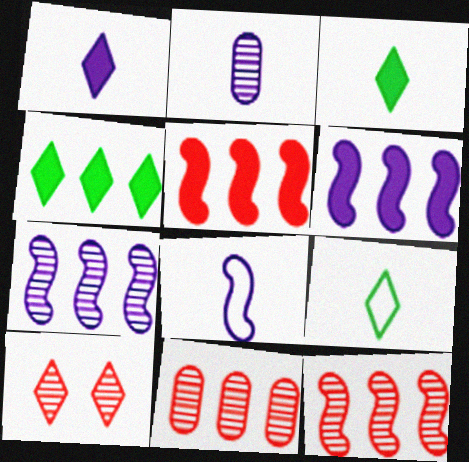[[1, 2, 8]]